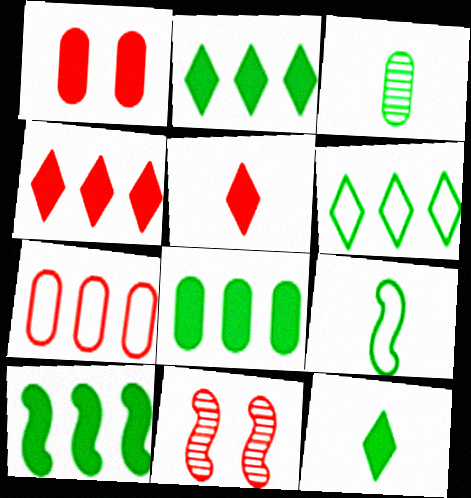[[2, 8, 10], 
[3, 9, 12], 
[5, 7, 11]]